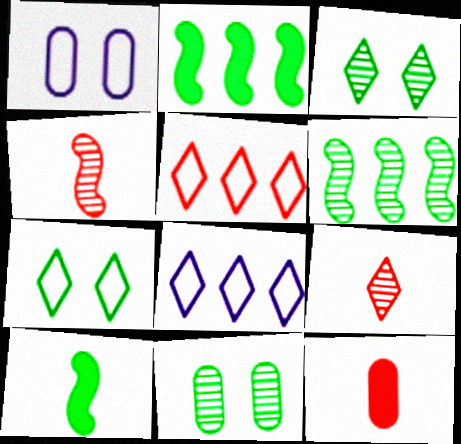[[1, 2, 9]]